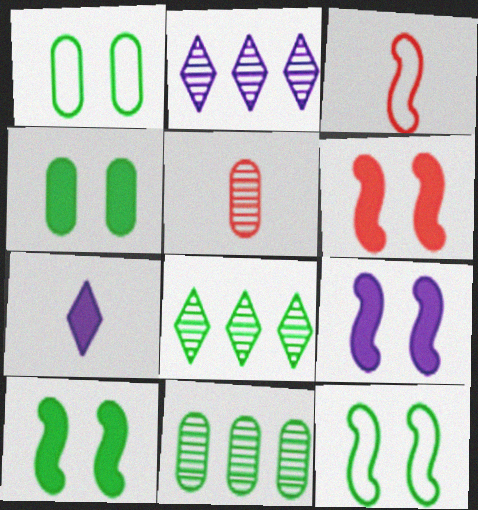[[2, 3, 4], 
[6, 9, 10]]